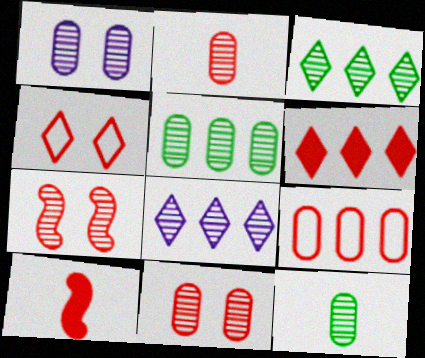[[1, 2, 5], 
[7, 8, 12]]